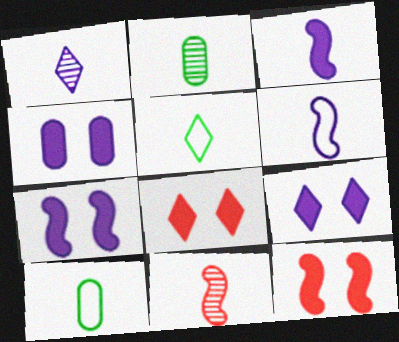[[1, 2, 11], 
[4, 7, 9]]